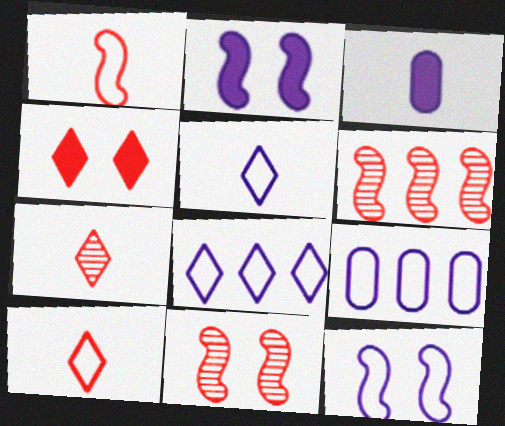[[5, 9, 12]]